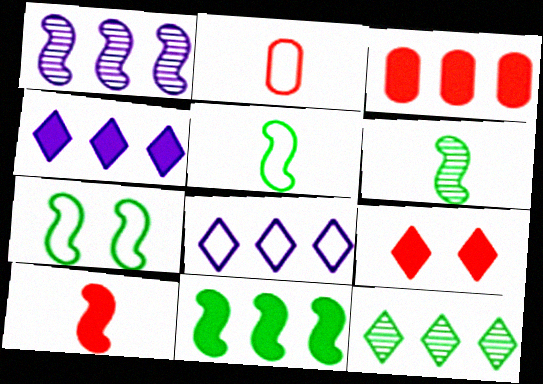[[1, 7, 10], 
[2, 7, 8], 
[3, 4, 11], 
[3, 9, 10], 
[6, 7, 11]]